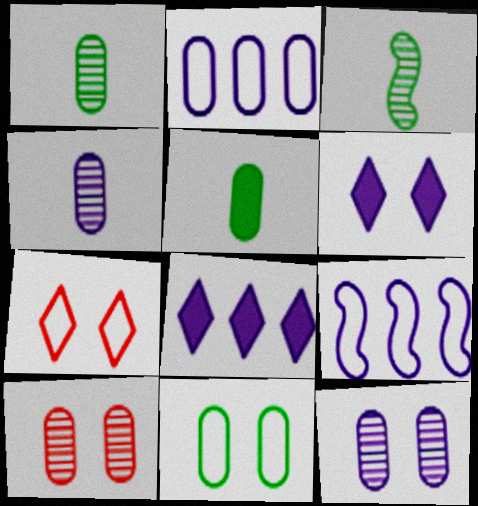[[2, 5, 10], 
[4, 6, 9]]